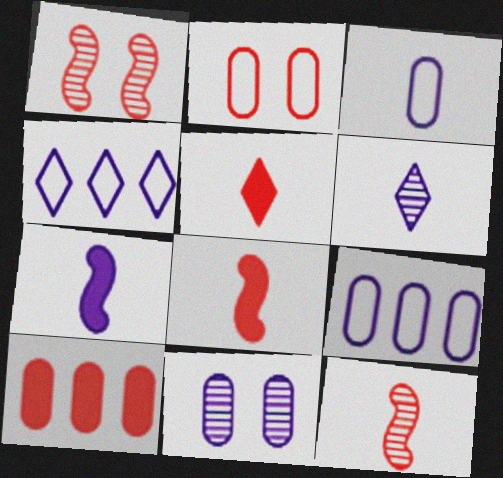[[3, 6, 7], 
[4, 7, 11]]